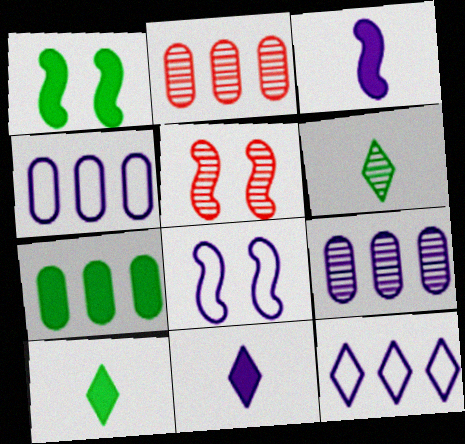[[1, 5, 8], 
[1, 7, 10], 
[2, 4, 7], 
[2, 8, 10], 
[4, 5, 10], 
[5, 6, 9], 
[8, 9, 11]]